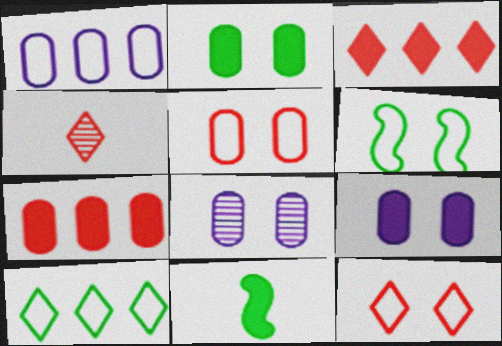[[2, 5, 8], 
[3, 4, 12], 
[3, 9, 11]]